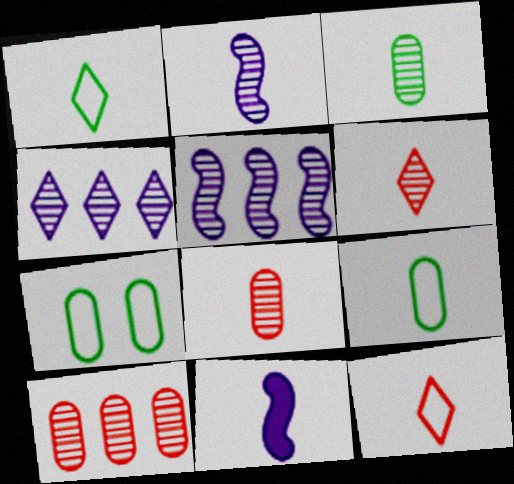[[1, 8, 11], 
[2, 3, 6], 
[3, 11, 12], 
[6, 9, 11]]